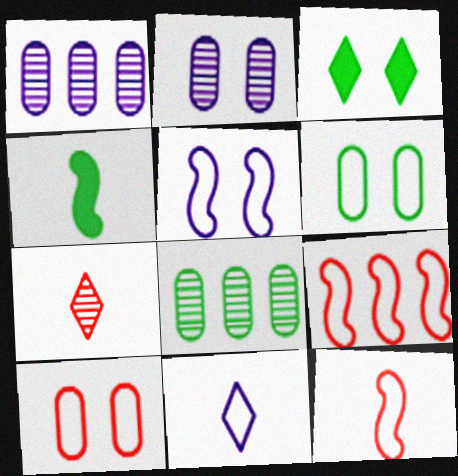[[1, 3, 12], 
[6, 9, 11]]